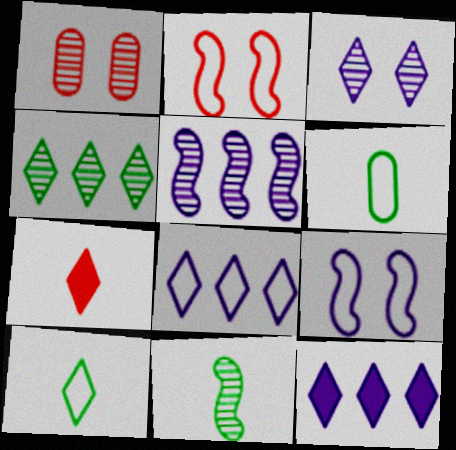[[2, 6, 8]]